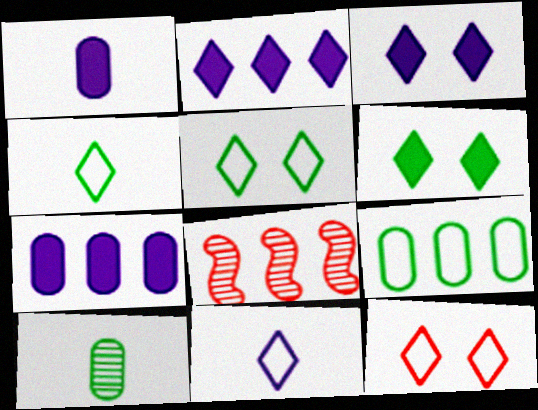[[1, 5, 8], 
[2, 8, 9]]